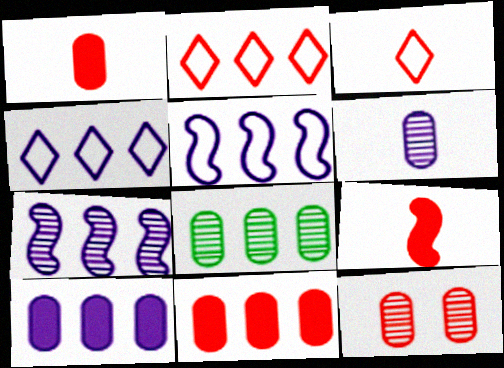[[2, 9, 12], 
[4, 7, 10], 
[6, 8, 12]]